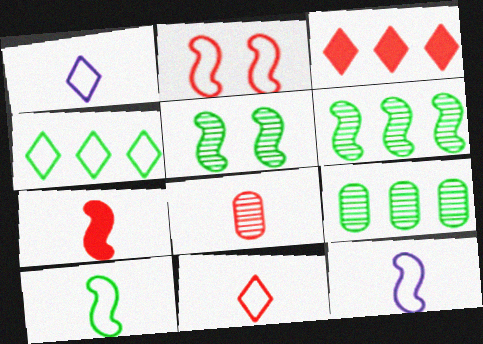[[2, 3, 8], 
[7, 8, 11]]